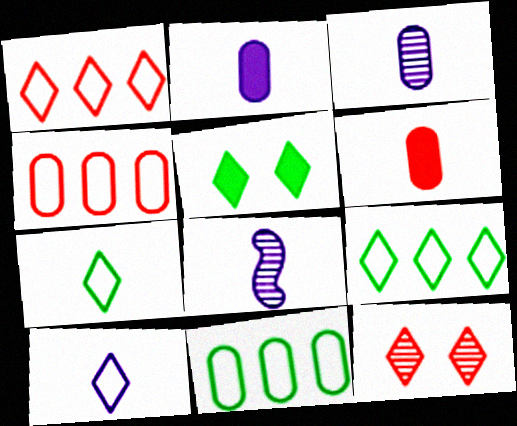[[2, 8, 10], 
[4, 5, 8], 
[6, 7, 8]]